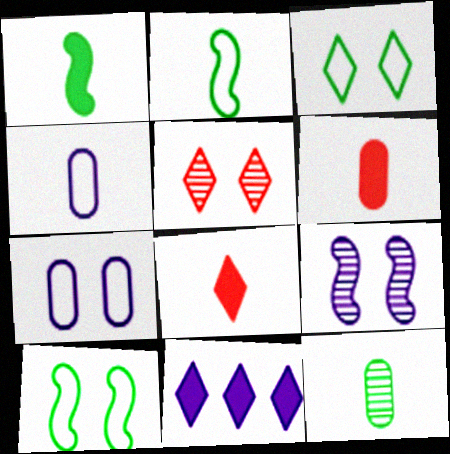[[4, 6, 12], 
[4, 9, 11]]